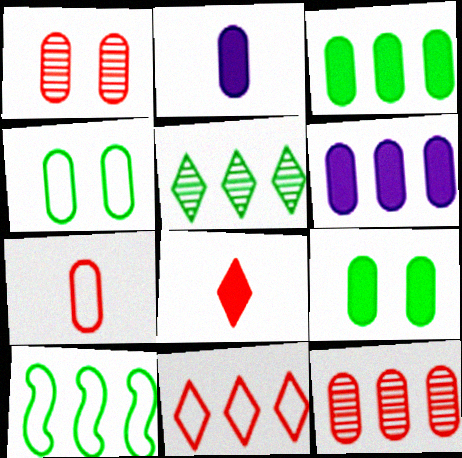[[2, 4, 12], 
[3, 5, 10]]